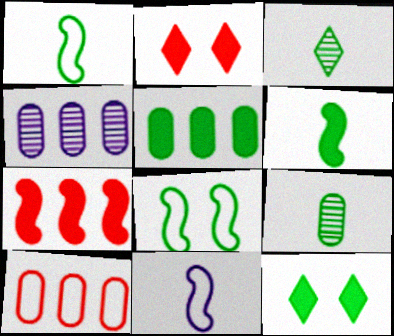[[1, 2, 4], 
[3, 5, 8], 
[4, 5, 10], 
[5, 6, 12]]